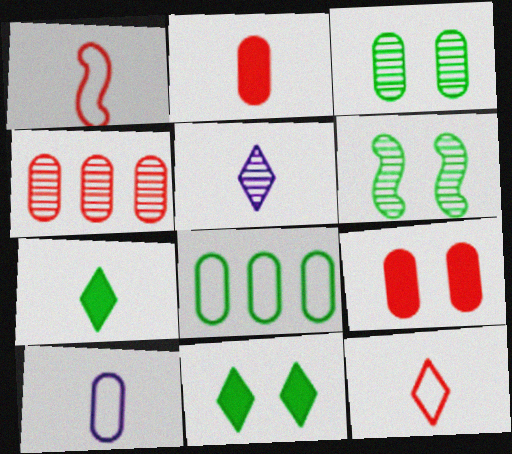[[4, 5, 6], 
[5, 7, 12], 
[6, 7, 8]]